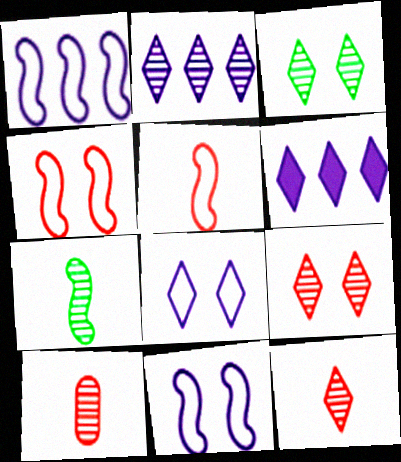[[2, 3, 12]]